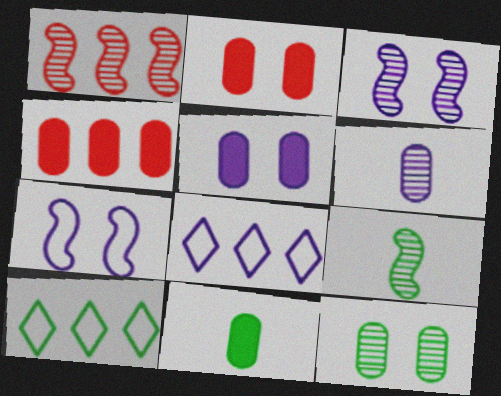[[1, 3, 9], 
[2, 8, 9], 
[4, 5, 11]]